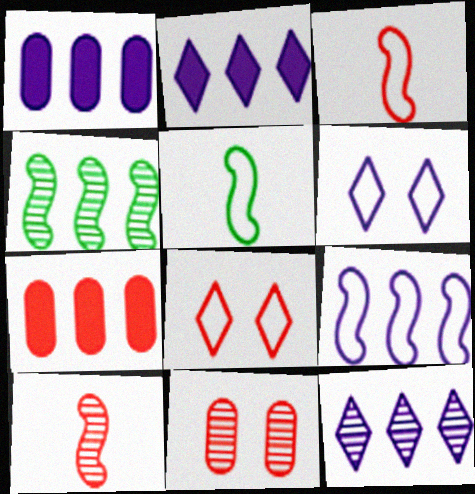[[1, 9, 12], 
[2, 5, 11], 
[7, 8, 10]]